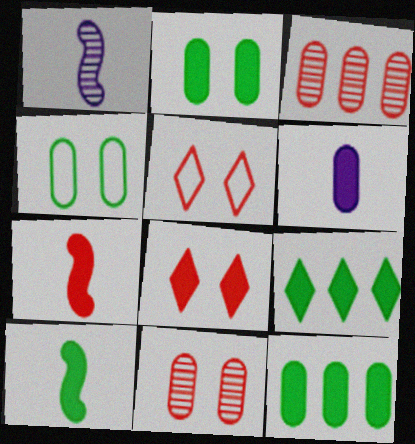[[1, 5, 12], 
[2, 9, 10], 
[3, 4, 6], 
[3, 5, 7]]